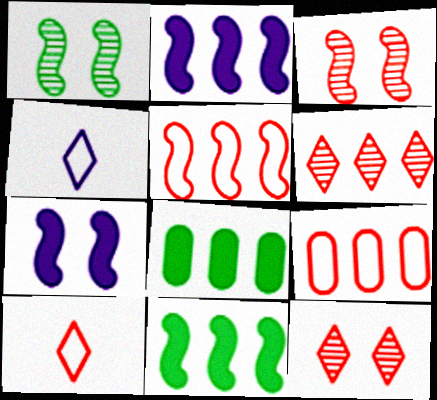[[3, 4, 8]]